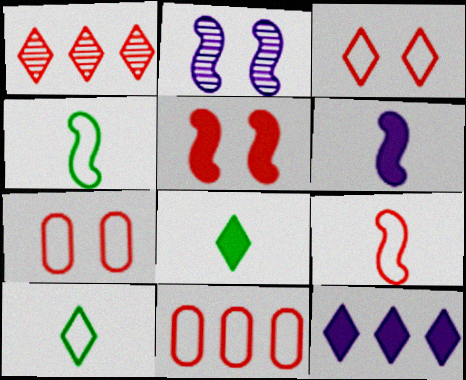[[2, 8, 11], 
[3, 9, 11]]